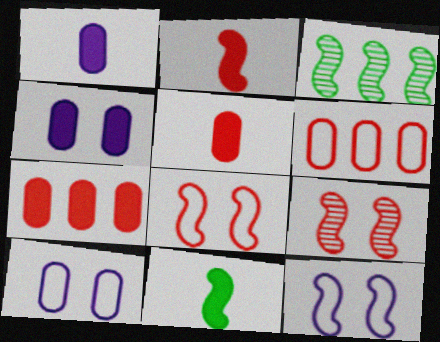[[2, 3, 12]]